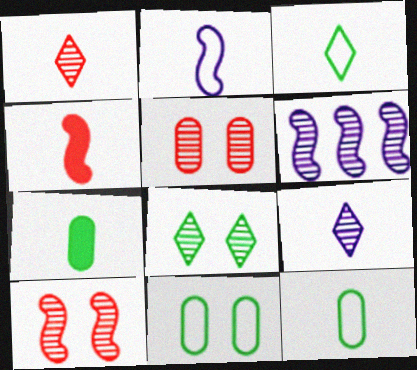[[1, 2, 7], 
[4, 9, 12]]